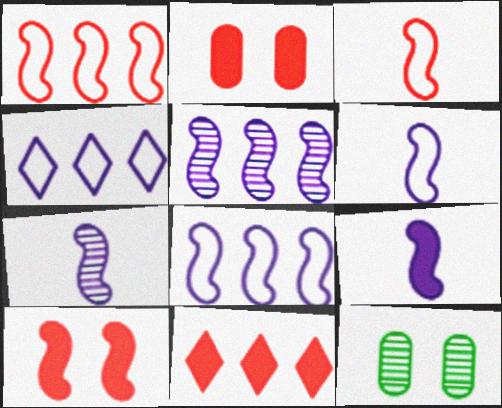[[6, 7, 9], 
[6, 11, 12]]